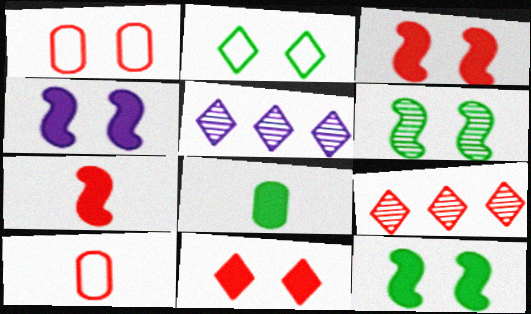[[1, 7, 9], 
[3, 4, 12], 
[3, 9, 10], 
[5, 10, 12]]